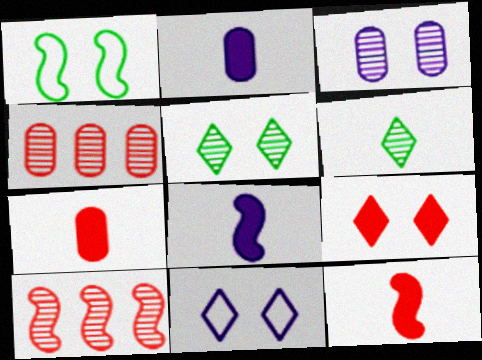[[1, 3, 9], 
[1, 8, 10], 
[3, 6, 10], 
[5, 9, 11]]